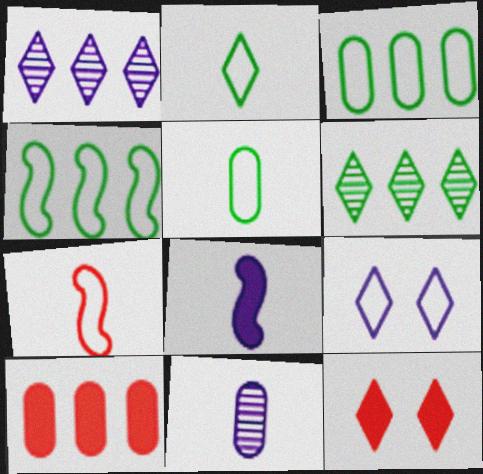[[1, 2, 12], 
[1, 4, 10], 
[3, 7, 9], 
[4, 11, 12]]